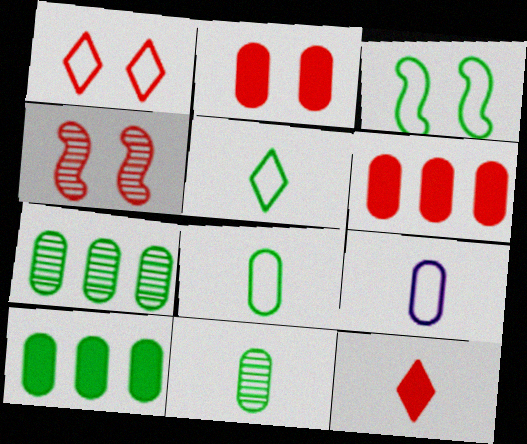[[1, 2, 4], 
[2, 7, 9]]